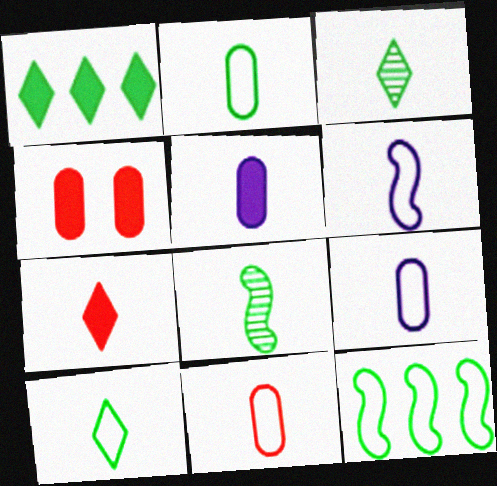[[2, 9, 11], 
[6, 10, 11], 
[7, 8, 9]]